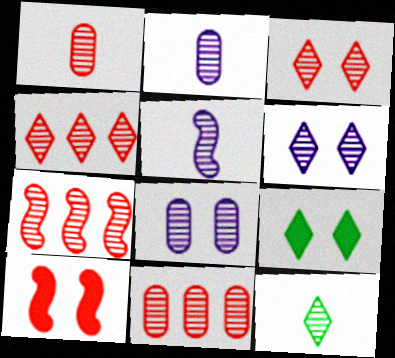[[1, 3, 7], 
[1, 5, 12], 
[4, 6, 12], 
[4, 7, 11], 
[7, 8, 12]]